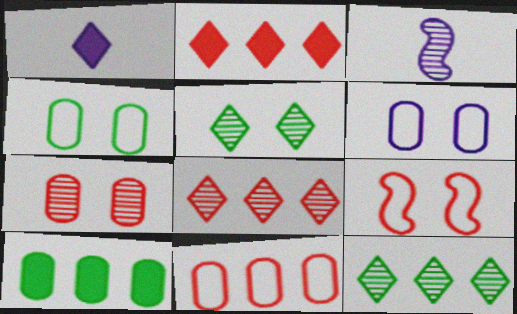[[2, 3, 4], 
[3, 7, 12]]